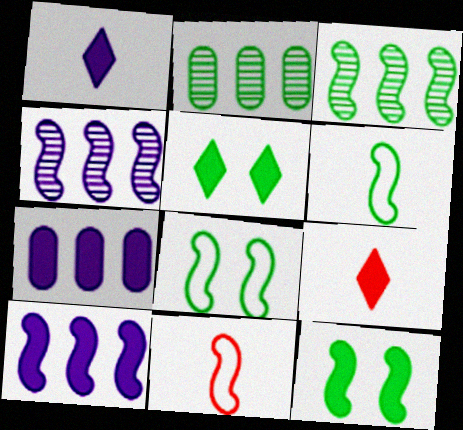[[2, 5, 6], 
[3, 6, 12], 
[4, 11, 12], 
[7, 9, 12]]